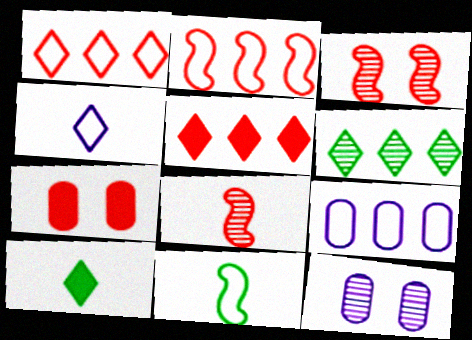[[1, 7, 8], 
[2, 10, 12], 
[3, 9, 10], 
[5, 11, 12], 
[6, 8, 12]]